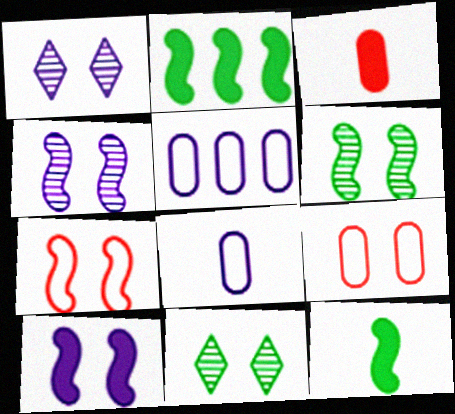[[6, 7, 10], 
[9, 10, 11]]